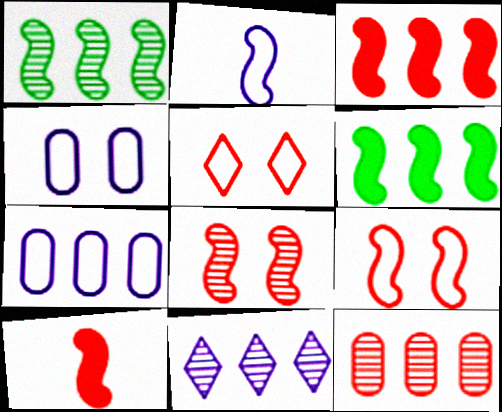[[1, 11, 12], 
[2, 6, 8], 
[5, 10, 12]]